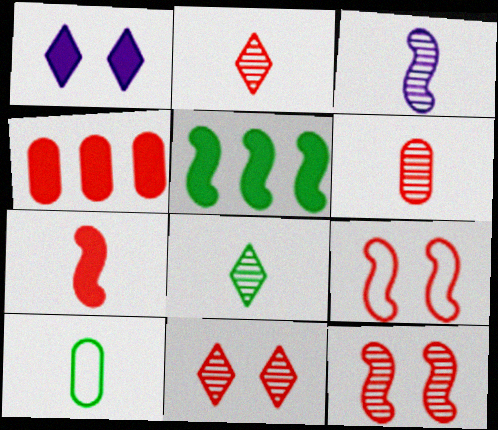[[2, 4, 9], 
[3, 5, 9], 
[3, 6, 8]]